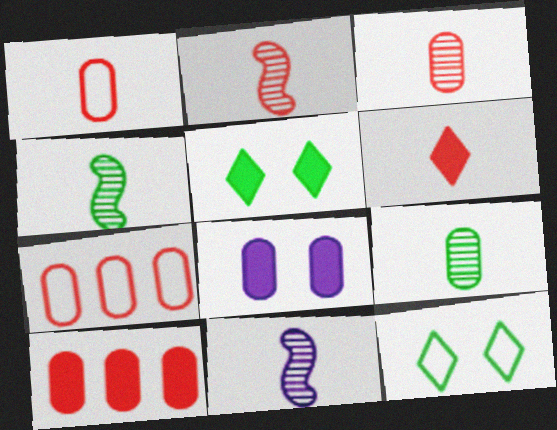[[1, 2, 6], 
[2, 4, 11], 
[5, 7, 11], 
[7, 8, 9], 
[10, 11, 12]]